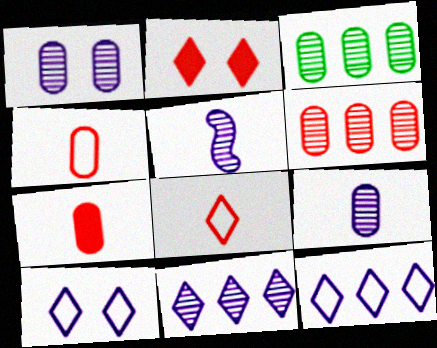[[1, 5, 11]]